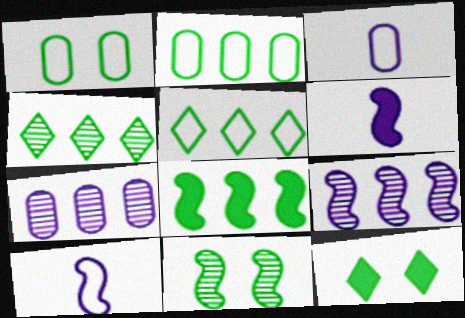[[1, 11, 12], 
[2, 4, 8]]